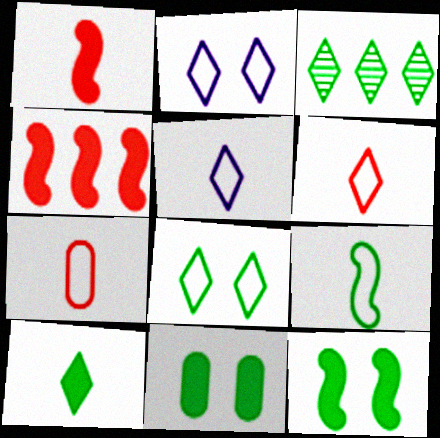[[3, 8, 10], 
[3, 9, 11], 
[5, 7, 9]]